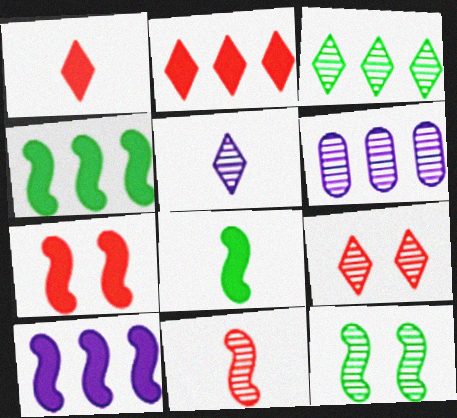[[3, 5, 9], 
[7, 8, 10]]